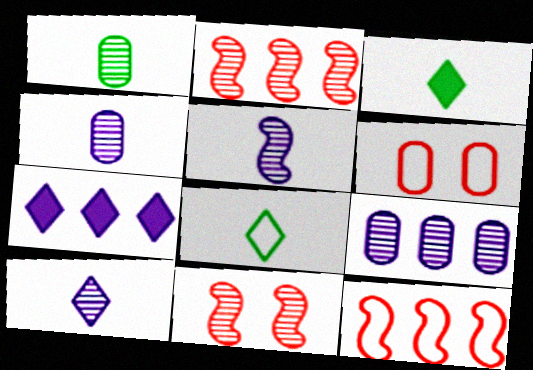[[4, 5, 10]]